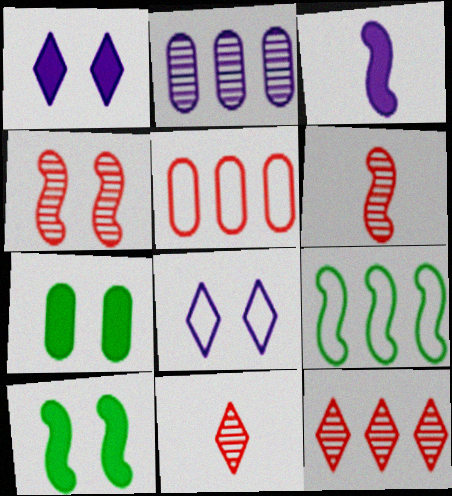[[2, 3, 8], 
[3, 4, 9], 
[4, 7, 8]]